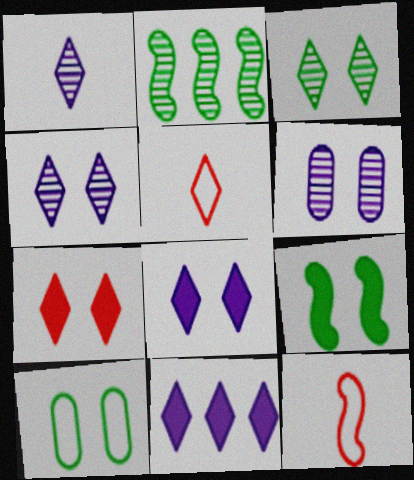[[3, 5, 11], 
[3, 9, 10]]